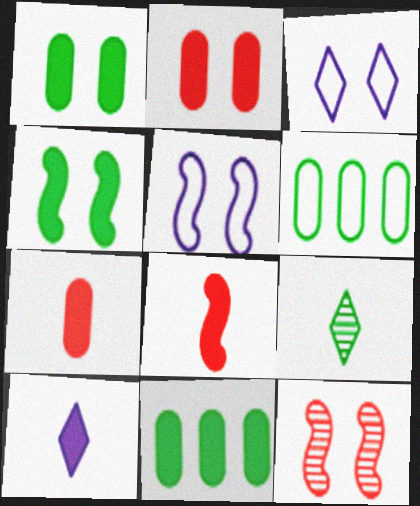[[1, 3, 12], 
[4, 5, 12], 
[4, 6, 9], 
[6, 10, 12]]